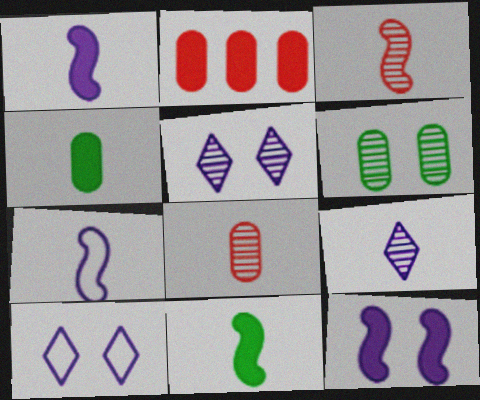[[3, 7, 11]]